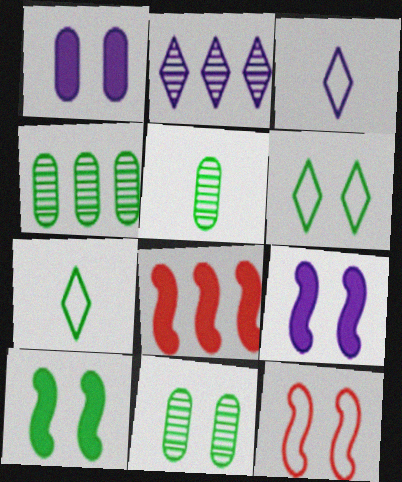[[3, 8, 11], 
[4, 5, 11], 
[4, 7, 10], 
[6, 10, 11]]